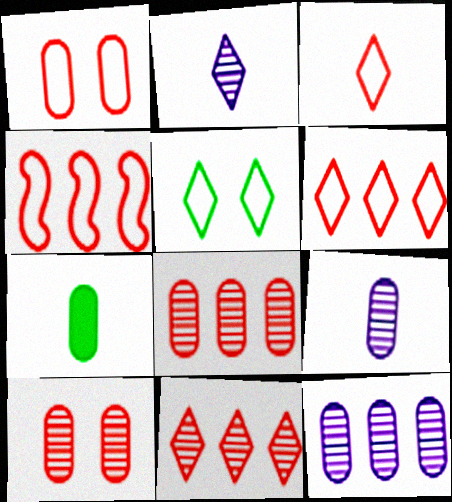[[1, 3, 4], 
[1, 7, 12]]